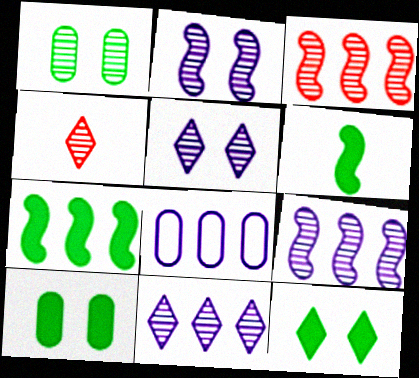[[1, 4, 9]]